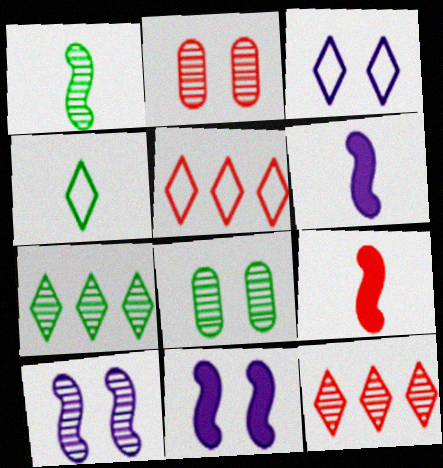[[1, 7, 8], 
[2, 5, 9], 
[3, 4, 5], 
[5, 6, 8]]